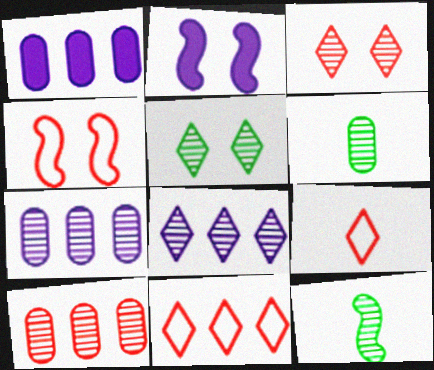[[2, 6, 11], 
[3, 7, 12]]